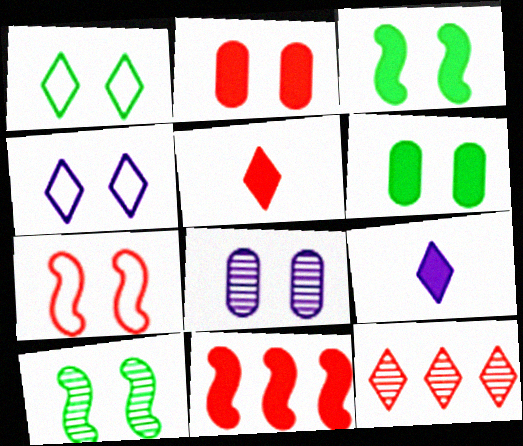[[1, 6, 10], 
[1, 9, 12], 
[2, 4, 10], 
[2, 5, 11], 
[6, 9, 11]]